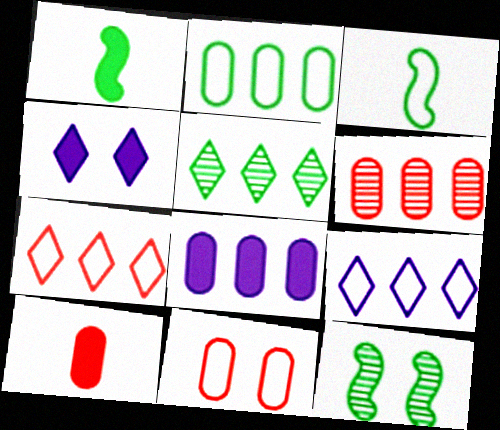[[2, 6, 8], 
[3, 4, 6], 
[3, 9, 11], 
[4, 11, 12], 
[6, 10, 11], 
[9, 10, 12]]